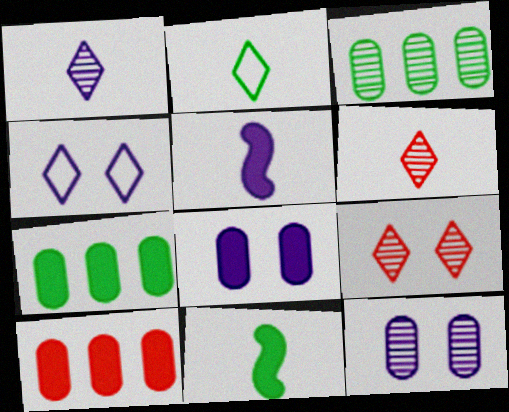[]